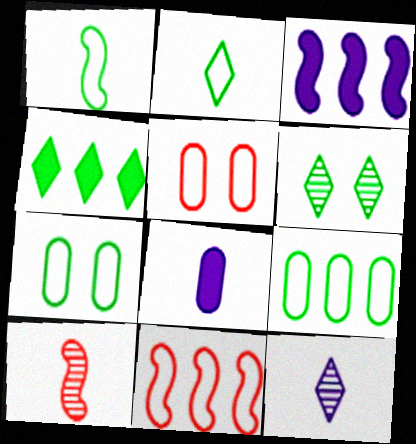[[2, 4, 6], 
[2, 8, 10], 
[6, 8, 11]]